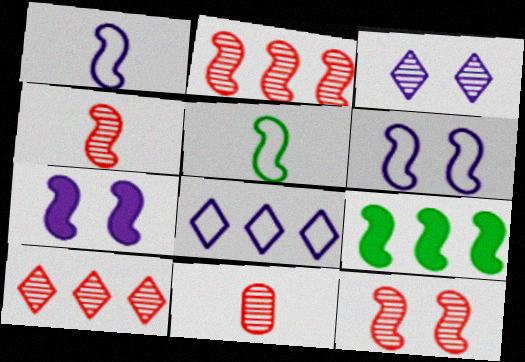[[1, 9, 12], 
[2, 4, 12], 
[2, 5, 7], 
[4, 6, 9], 
[10, 11, 12]]